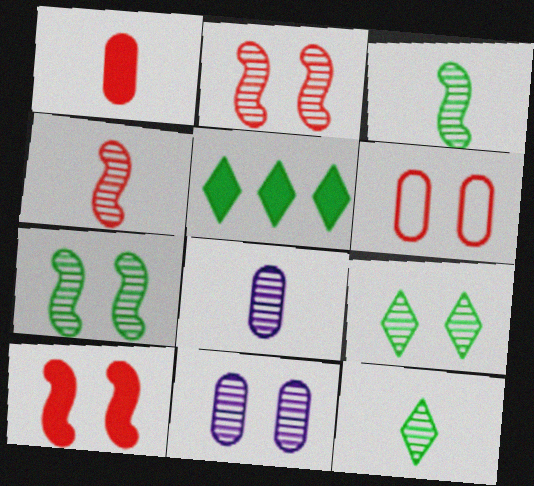[[2, 9, 11], 
[4, 8, 12]]